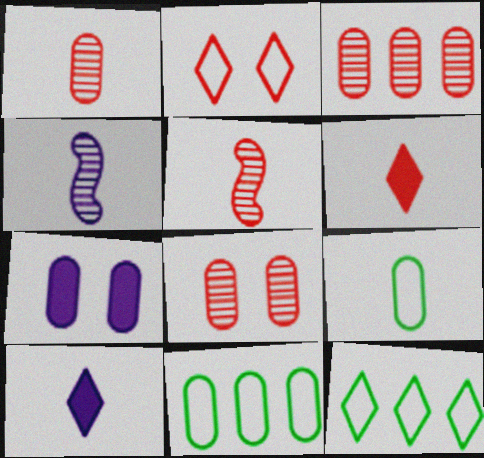[[1, 3, 8], 
[1, 7, 11], 
[3, 7, 9], 
[4, 6, 9], 
[5, 7, 12], 
[5, 9, 10]]